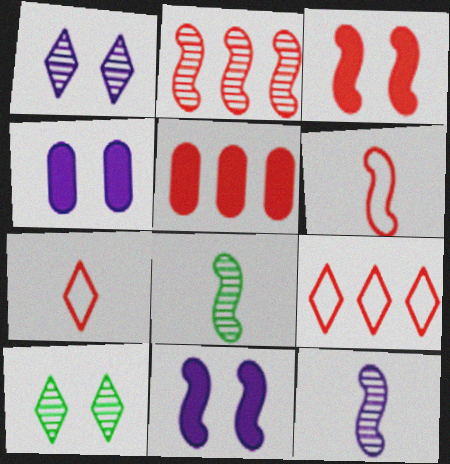[[2, 3, 6], 
[2, 5, 9], 
[4, 8, 9]]